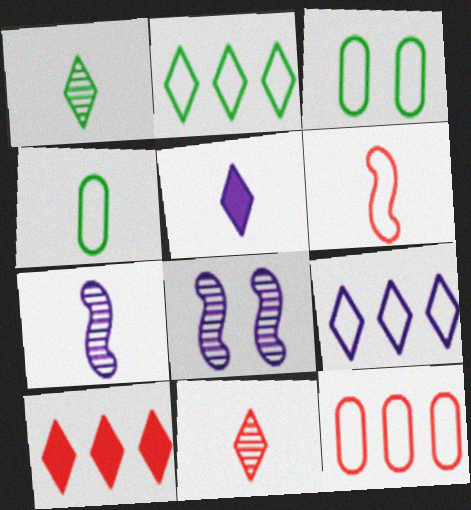[[3, 6, 9], 
[3, 7, 10], 
[4, 8, 10]]